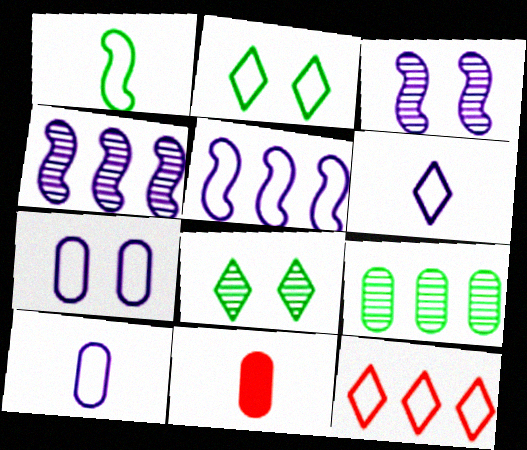[[1, 7, 12], 
[2, 4, 11], 
[2, 6, 12], 
[5, 6, 7], 
[5, 8, 11], 
[7, 9, 11]]